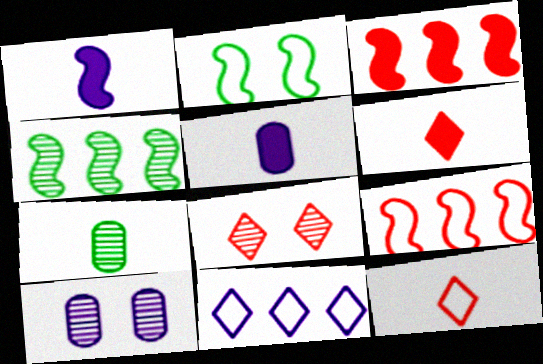[[1, 7, 12], 
[1, 10, 11]]